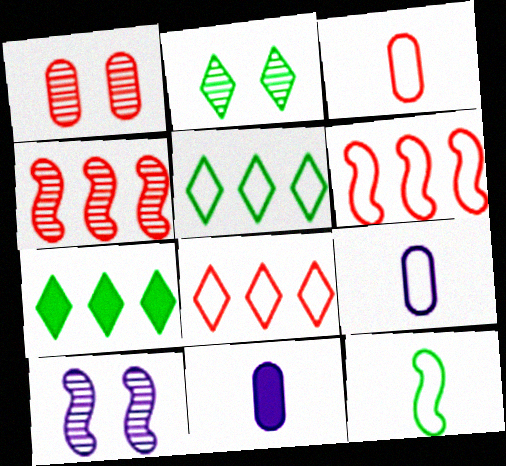[[1, 2, 10], 
[2, 6, 11], 
[3, 7, 10]]